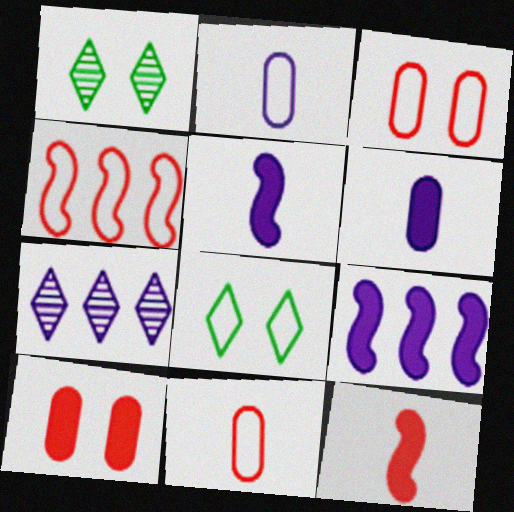[[1, 4, 6], 
[1, 9, 11], 
[2, 4, 8]]